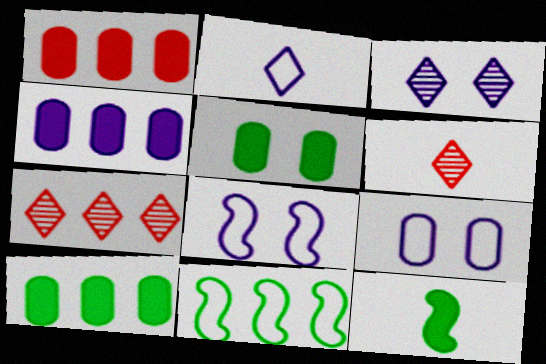[[1, 4, 10], 
[4, 7, 11], 
[6, 8, 10], 
[7, 9, 12]]